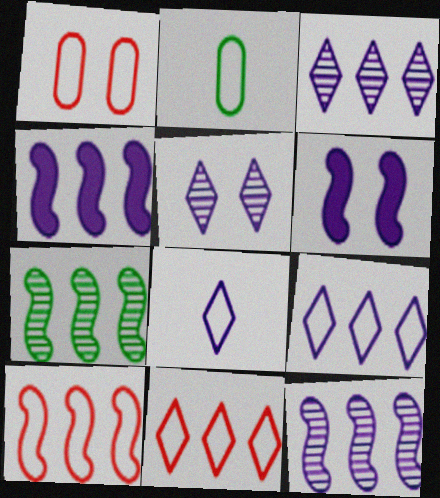[[4, 7, 10]]